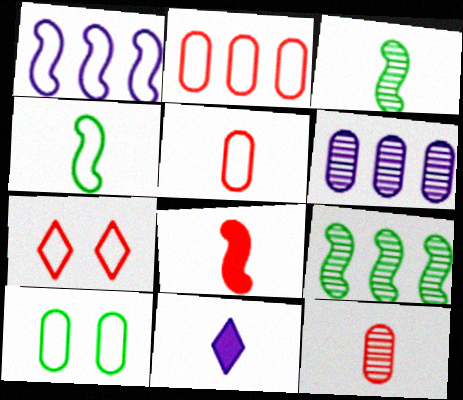[[3, 5, 11], 
[4, 11, 12]]